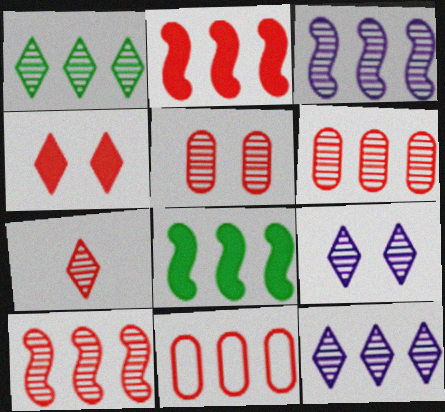[[1, 3, 6], 
[1, 7, 9], 
[5, 7, 10], 
[8, 11, 12]]